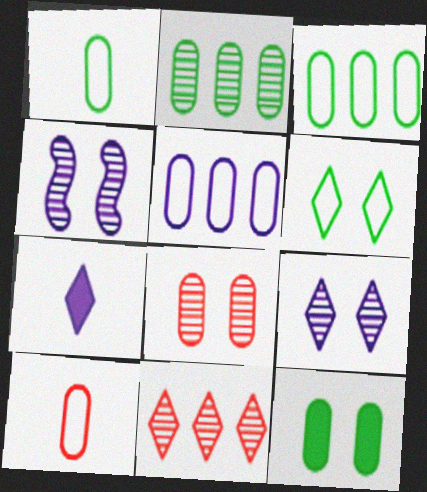[[1, 2, 12], 
[4, 5, 7], 
[6, 7, 11]]